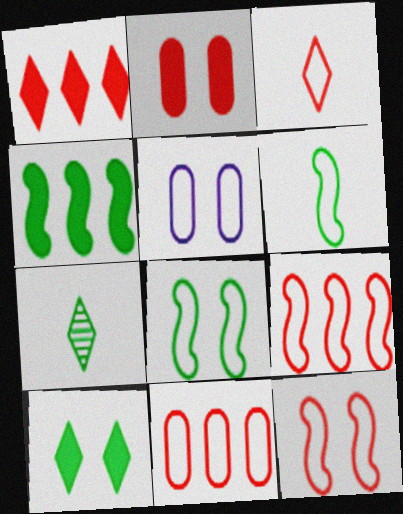[[3, 11, 12]]